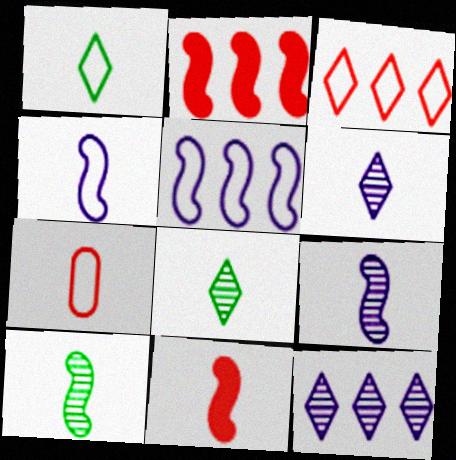[[1, 4, 7], 
[4, 10, 11]]